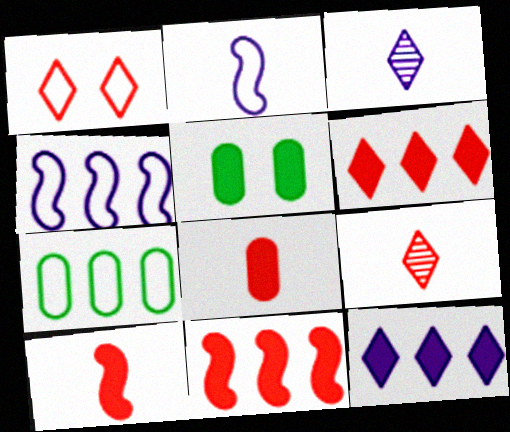[[1, 2, 7], 
[1, 6, 9], 
[4, 5, 9], 
[5, 10, 12]]